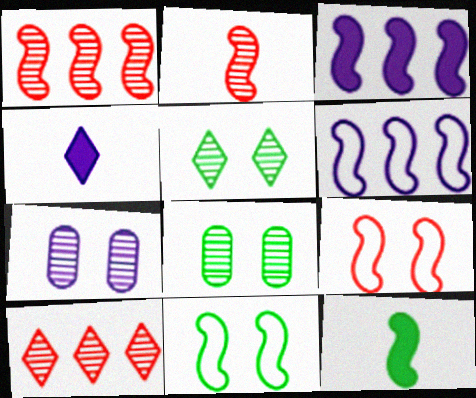[[2, 3, 11], 
[4, 6, 7]]